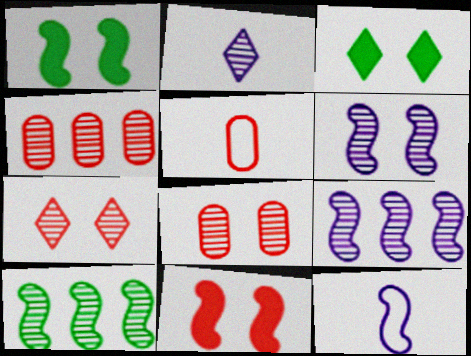[[2, 8, 10], 
[3, 4, 12], 
[3, 5, 9], 
[10, 11, 12]]